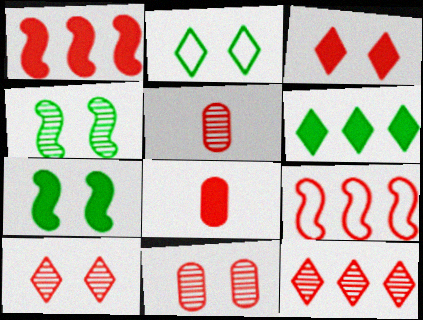[[1, 3, 8], 
[3, 5, 9], 
[8, 9, 10]]